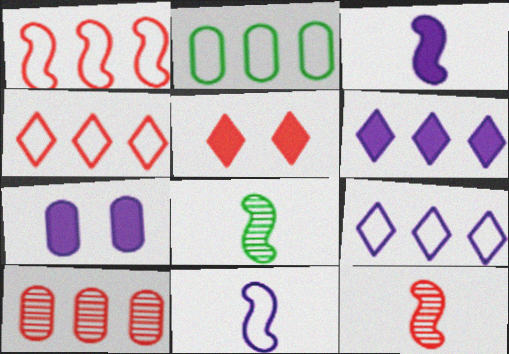[[1, 2, 9], 
[3, 6, 7], 
[4, 7, 8]]